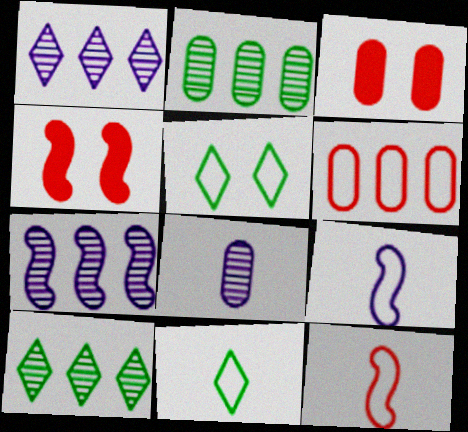[[3, 7, 11], 
[3, 9, 10], 
[5, 6, 9]]